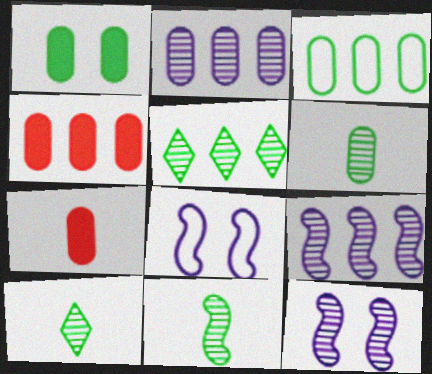[[1, 3, 6], 
[2, 3, 4], 
[4, 8, 10], 
[5, 7, 8], 
[6, 10, 11]]